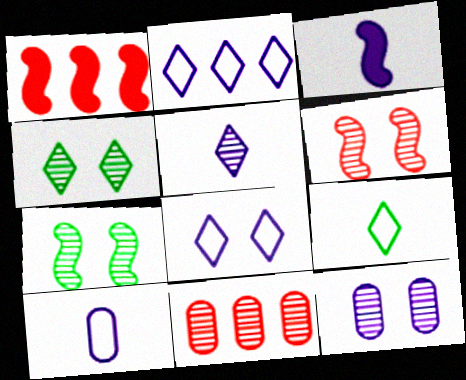[[1, 4, 10], 
[1, 9, 12], 
[2, 3, 12], 
[3, 5, 10], 
[4, 6, 12], 
[5, 7, 11]]